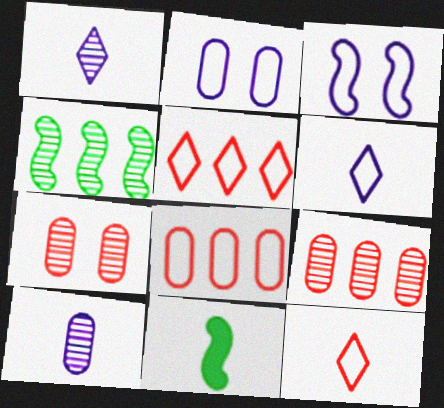[[1, 4, 7], 
[10, 11, 12]]